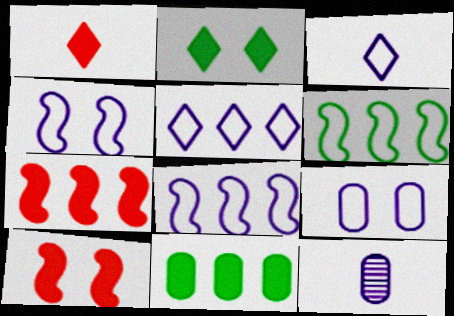[[3, 8, 9]]